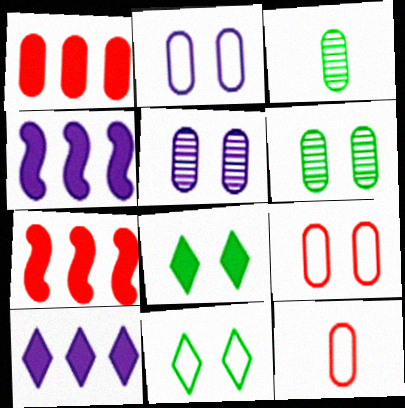[[1, 2, 3]]